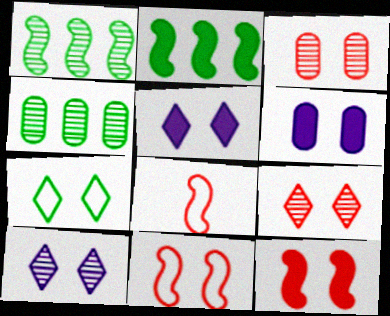[[4, 5, 8], 
[5, 7, 9]]